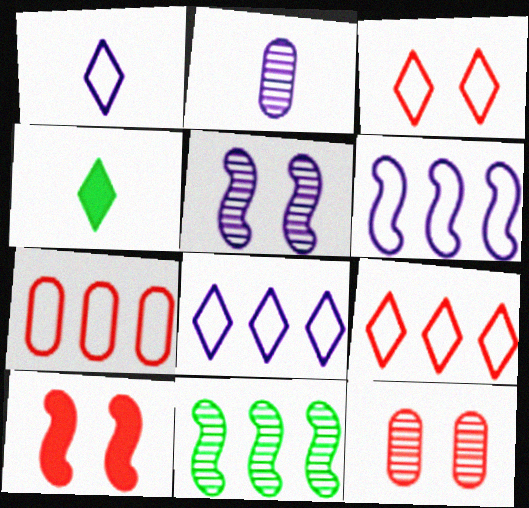[[3, 10, 12], 
[4, 5, 7], 
[4, 6, 12]]